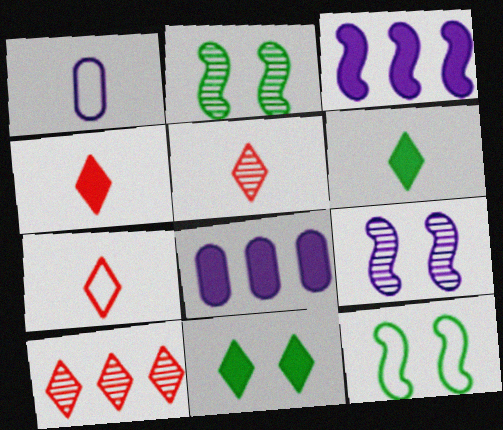[[2, 7, 8], 
[4, 5, 7], 
[5, 8, 12]]